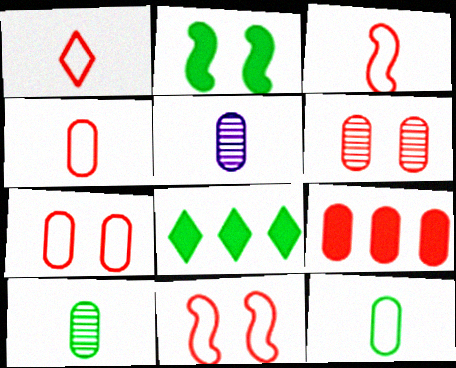[[1, 3, 4], 
[4, 6, 9], 
[5, 8, 11]]